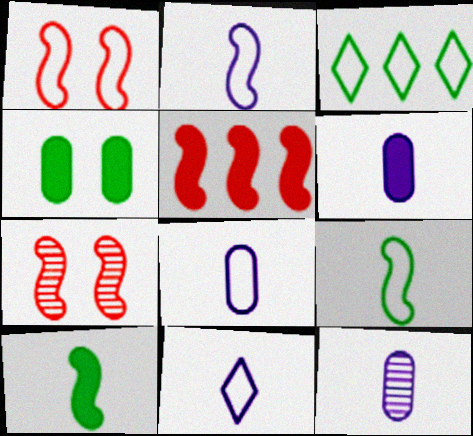[[1, 3, 8], 
[2, 8, 11], 
[3, 6, 7], 
[6, 8, 12]]